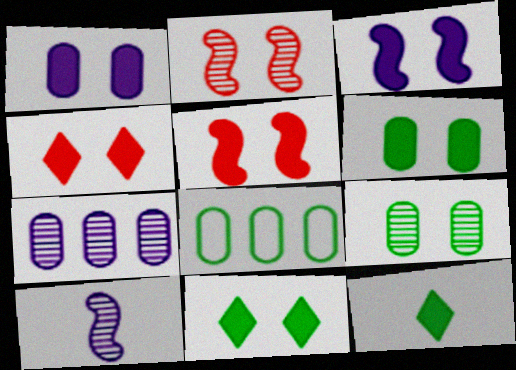[[1, 5, 11], 
[3, 4, 6], 
[4, 8, 10]]